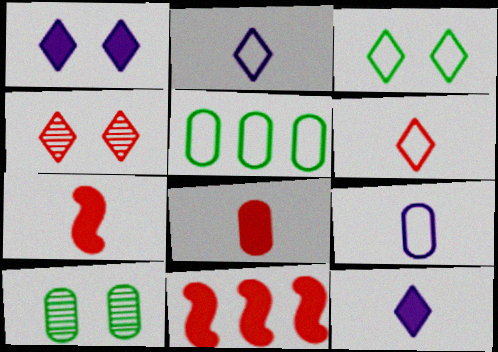[[1, 3, 4], 
[2, 10, 11]]